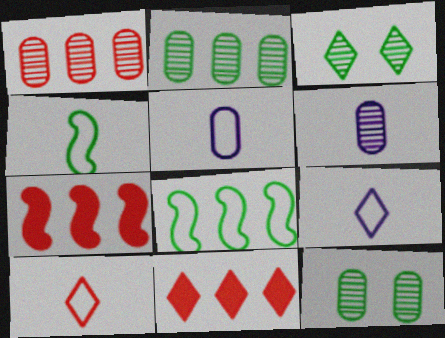[[1, 6, 12], 
[3, 5, 7], 
[3, 9, 11], 
[4, 5, 10], 
[7, 9, 12]]